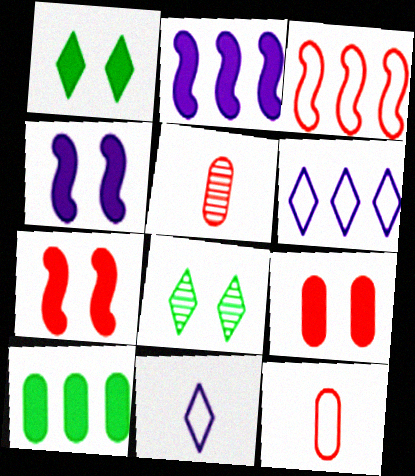[[1, 4, 9], 
[2, 8, 12]]